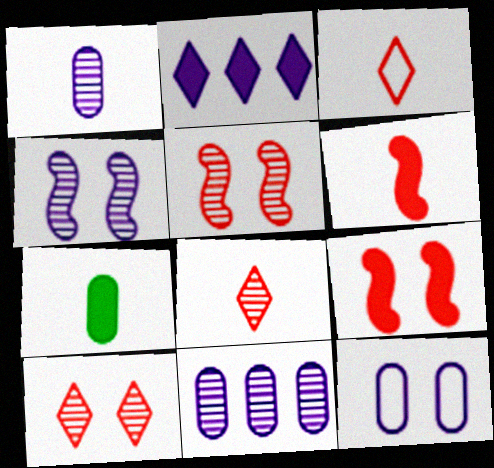[[2, 7, 9]]